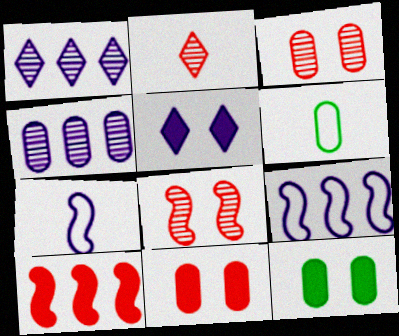[[2, 9, 12], 
[4, 5, 7], 
[4, 6, 11]]